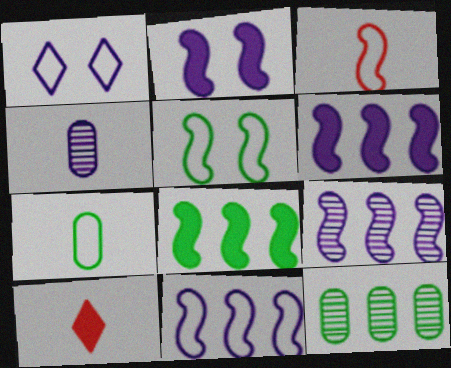[[1, 4, 6], 
[3, 5, 11], 
[6, 9, 11]]